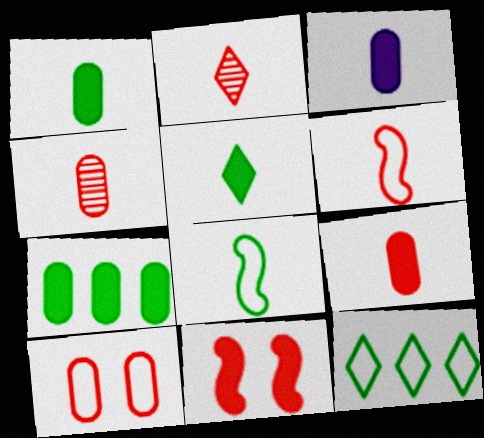[[1, 3, 9], 
[2, 3, 8], 
[2, 6, 9]]